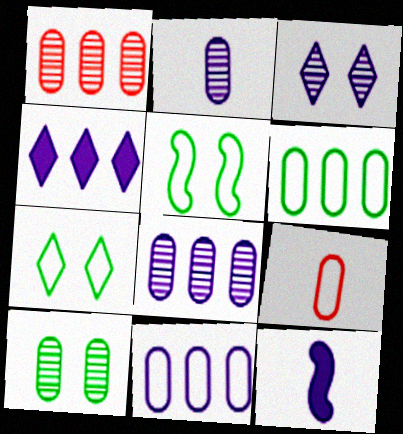[[1, 2, 10], 
[1, 7, 12], 
[3, 11, 12]]